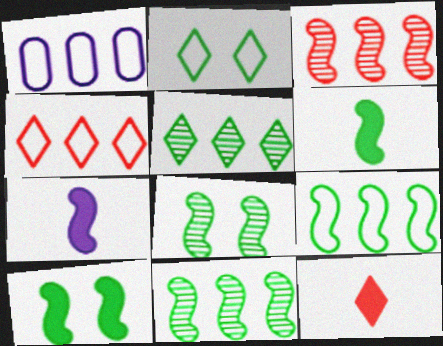[[1, 4, 9], 
[1, 8, 12], 
[6, 8, 9]]